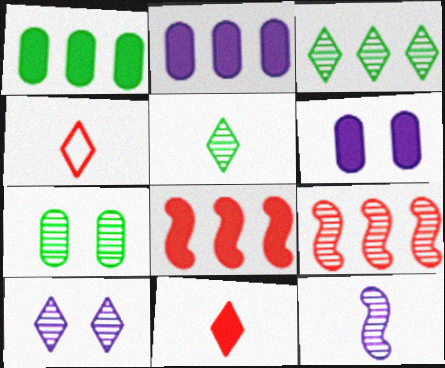[]